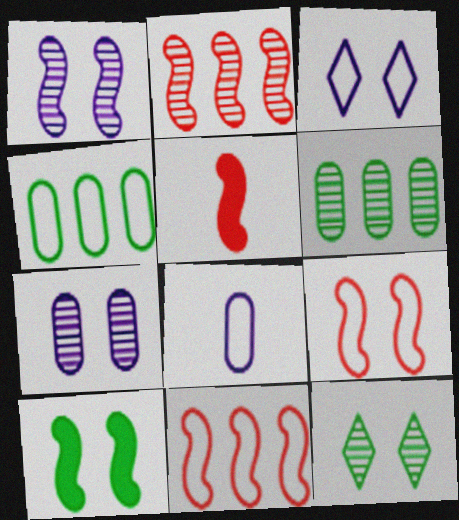[[1, 9, 10], 
[2, 5, 9], 
[3, 5, 6]]